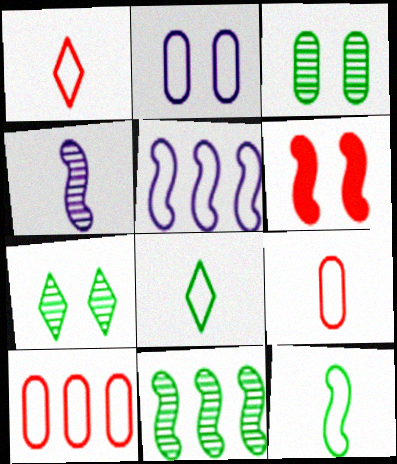[[2, 6, 7]]